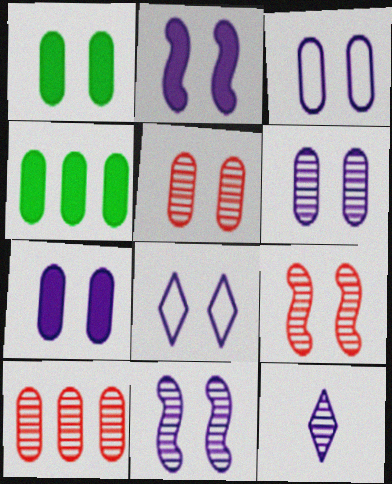[[1, 3, 5], 
[1, 8, 9], 
[2, 6, 8], 
[3, 6, 7], 
[7, 8, 11]]